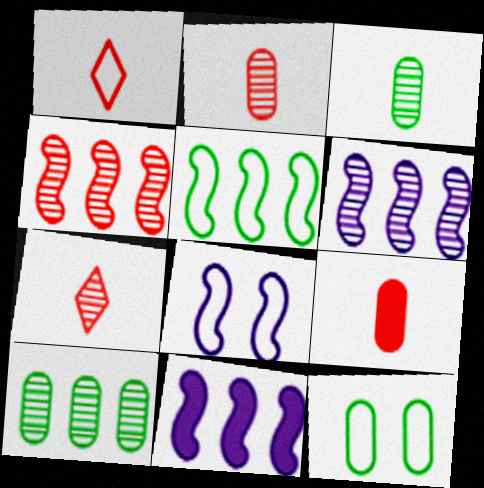[[4, 5, 11], 
[7, 11, 12]]